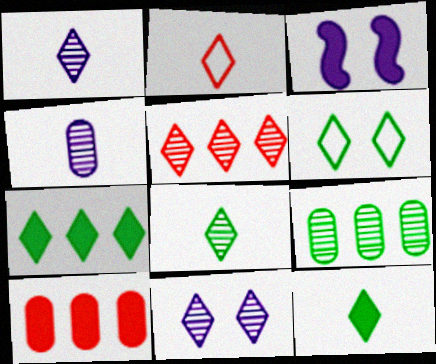[[1, 2, 12], 
[2, 3, 9], 
[2, 7, 11], 
[3, 10, 12], 
[5, 8, 11], 
[6, 7, 8]]